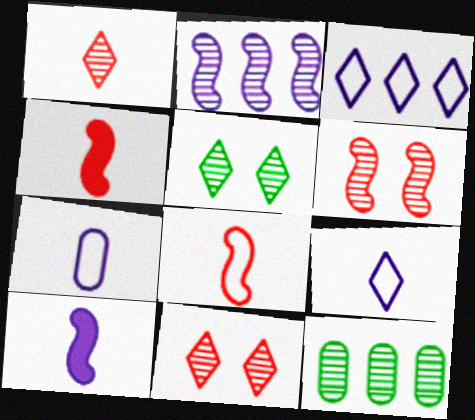[]